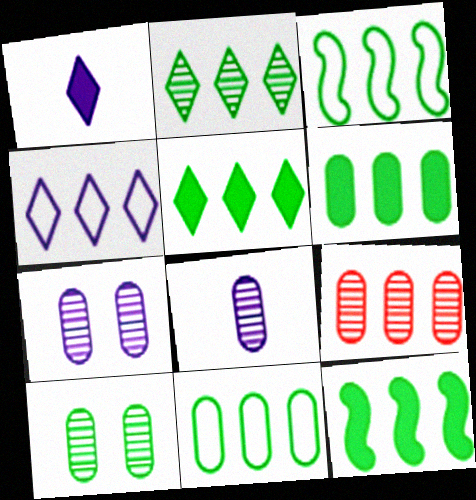[[2, 3, 6], 
[2, 11, 12], 
[4, 9, 12], 
[5, 6, 12], 
[8, 9, 10]]